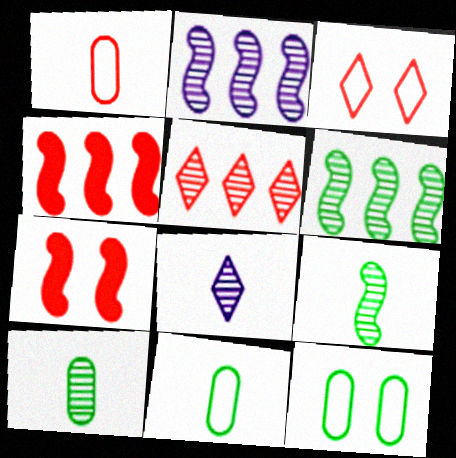[[1, 5, 7], 
[4, 8, 12]]